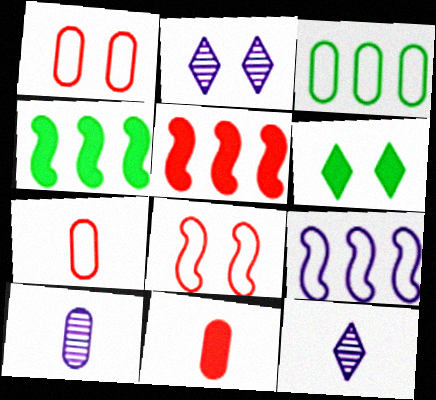[[1, 4, 12], 
[2, 4, 7]]